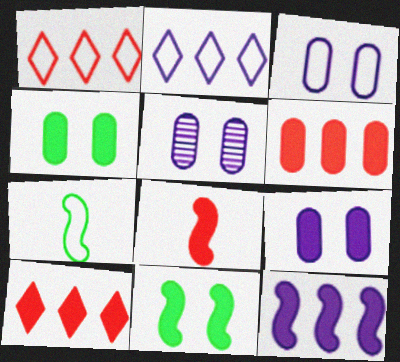[[1, 3, 7], 
[3, 5, 9], 
[5, 7, 10], 
[8, 11, 12]]